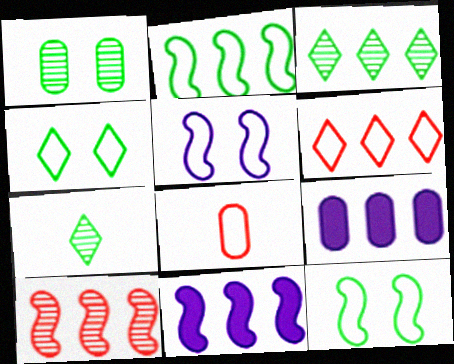[[1, 8, 9], 
[2, 10, 11]]